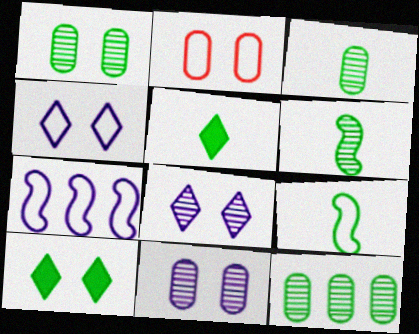[[1, 3, 12], 
[3, 5, 9], 
[9, 10, 12]]